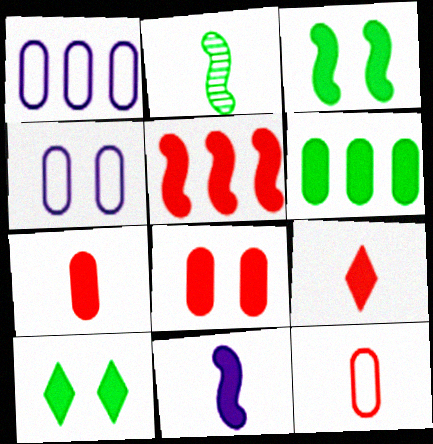[[3, 5, 11], 
[5, 8, 9]]